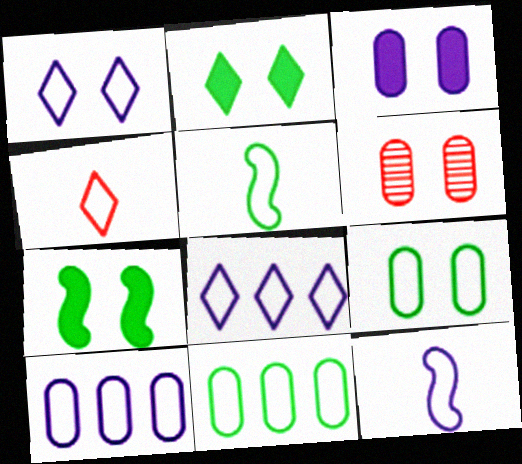[[1, 6, 7], 
[1, 10, 12], 
[3, 6, 9]]